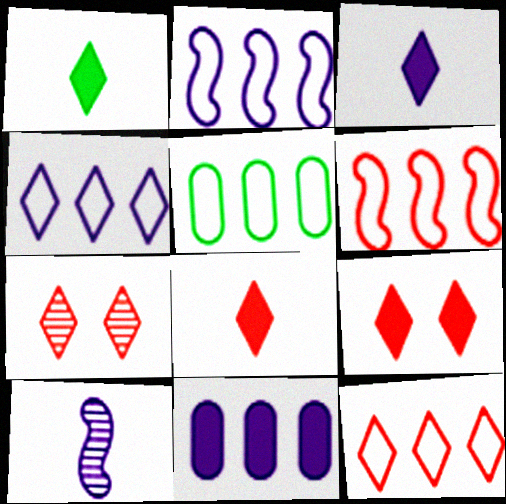[[1, 3, 8], 
[1, 4, 7], 
[2, 5, 12], 
[4, 5, 6], 
[5, 9, 10], 
[7, 8, 12]]